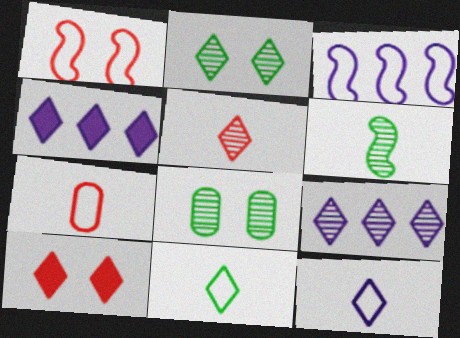[[2, 5, 9], 
[9, 10, 11]]